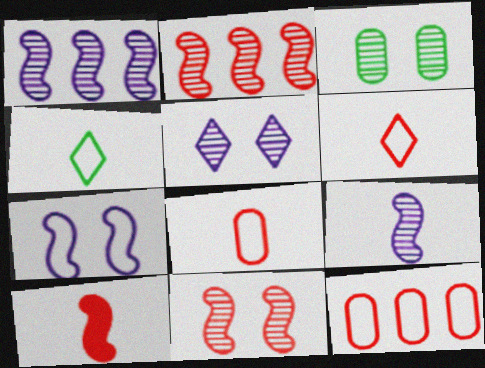[[3, 5, 11], 
[4, 7, 12]]